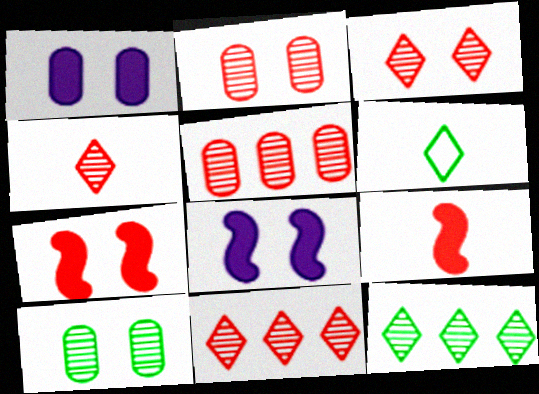[[3, 4, 11], 
[5, 6, 8]]